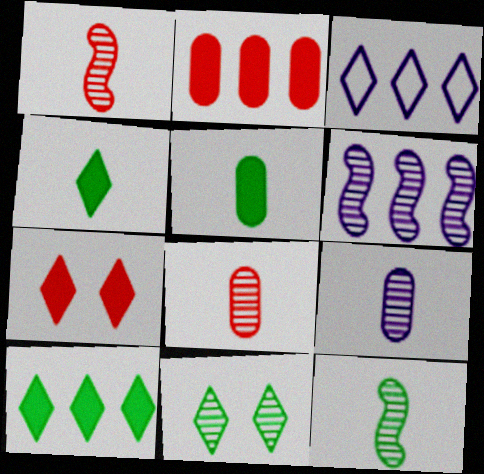[[6, 8, 11]]